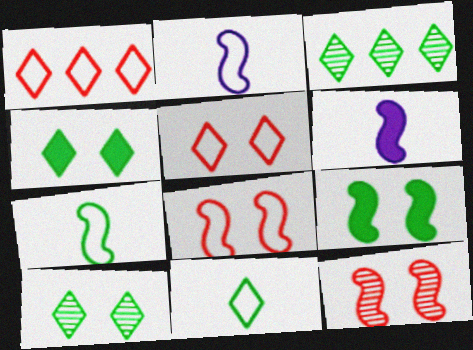[[3, 4, 11]]